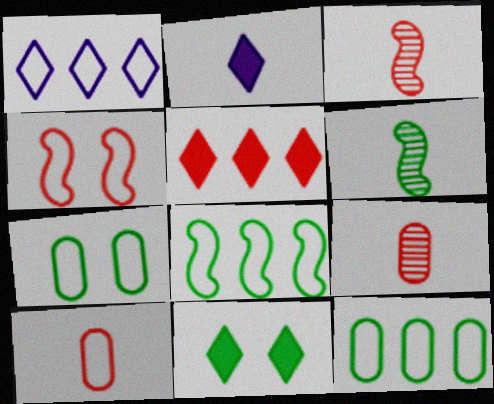[[2, 5, 11], 
[2, 6, 10], 
[4, 5, 9], 
[6, 11, 12]]